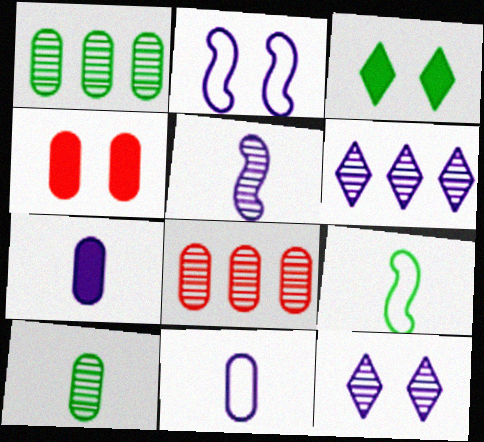[[1, 3, 9], 
[1, 4, 11], 
[2, 6, 7], 
[4, 6, 9]]